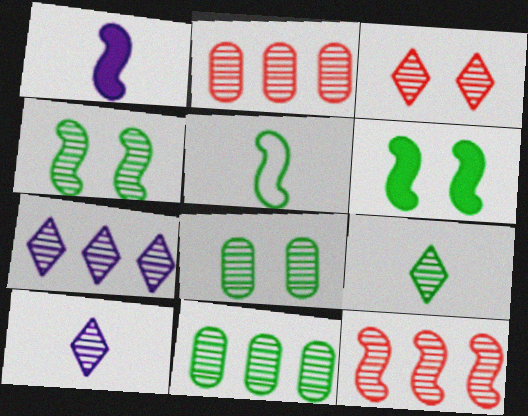[[2, 4, 10], 
[3, 7, 9], 
[4, 9, 11], 
[7, 11, 12], 
[8, 10, 12]]